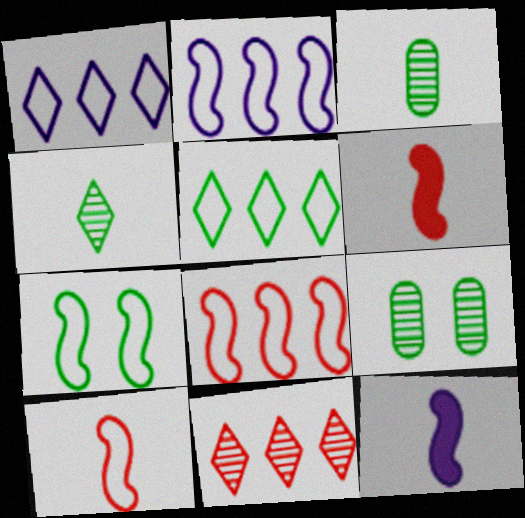[[1, 6, 9], 
[2, 7, 10]]